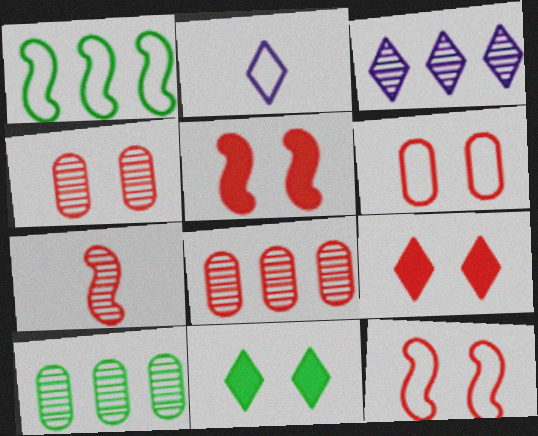[[1, 2, 6], 
[2, 5, 10], 
[4, 9, 12]]